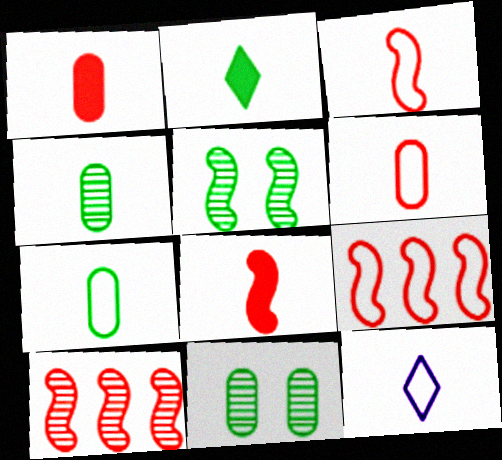[[3, 7, 12], 
[4, 8, 12]]